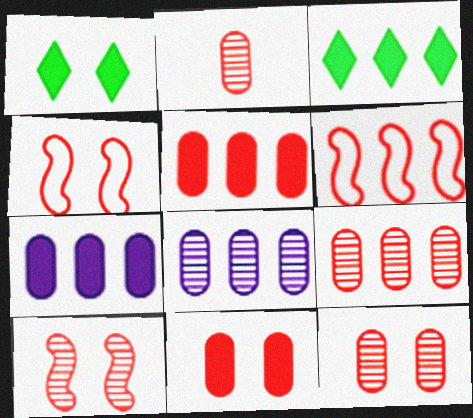[[2, 9, 12], 
[3, 6, 8]]